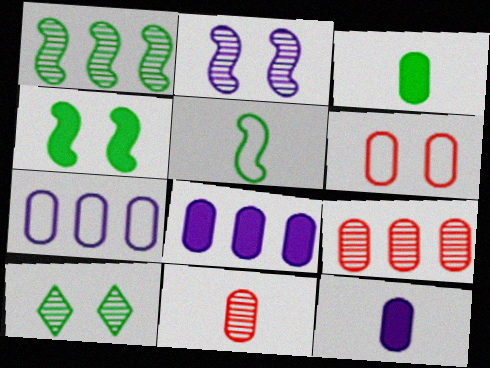[[1, 4, 5]]